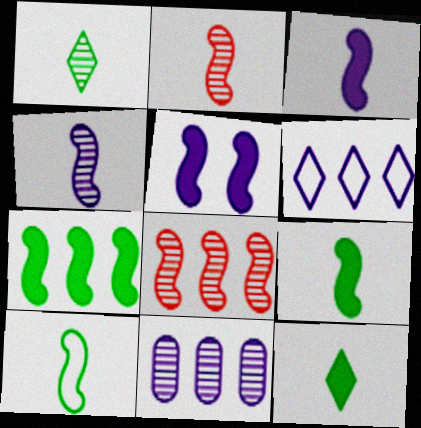[[2, 3, 10], 
[5, 8, 10]]